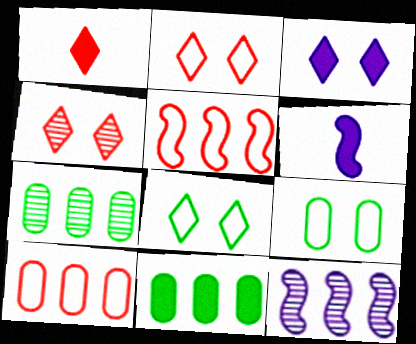[[1, 9, 12], 
[2, 6, 7], 
[3, 4, 8]]